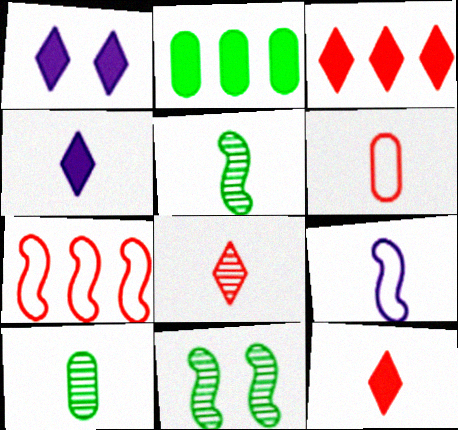[[1, 7, 10], 
[4, 5, 6], 
[9, 10, 12]]